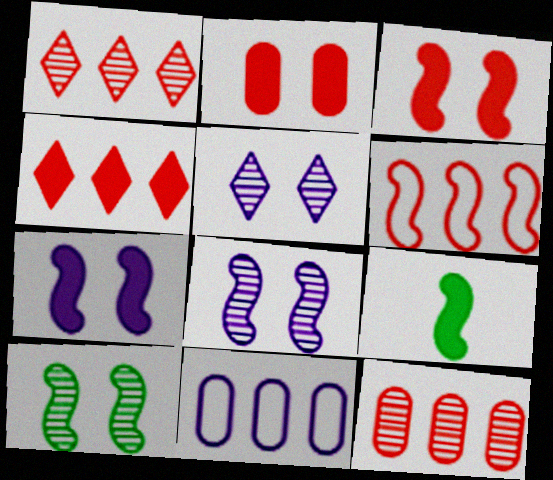[[4, 6, 12], 
[6, 8, 9]]